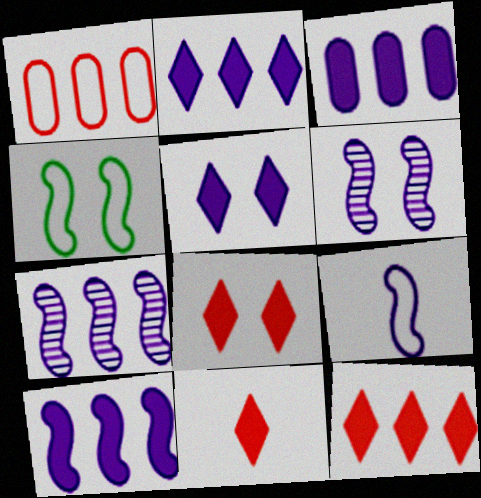[[2, 3, 10], 
[6, 9, 10], 
[8, 11, 12]]